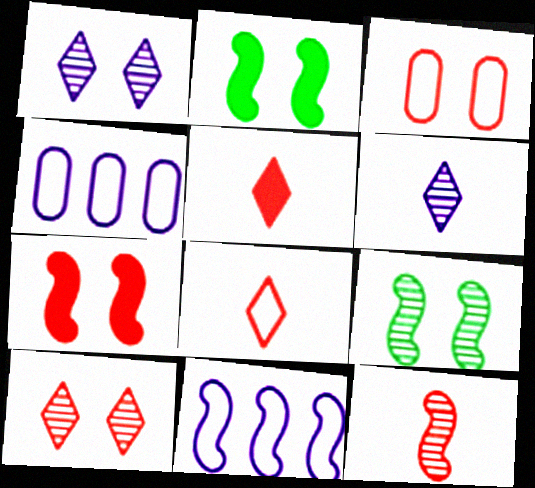[[1, 2, 3], 
[2, 11, 12], 
[3, 7, 10], 
[4, 5, 9]]